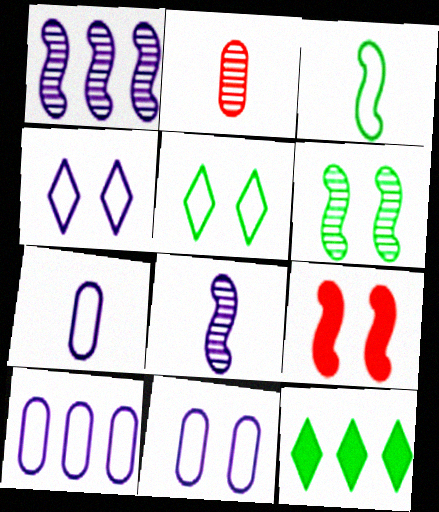[[1, 3, 9], 
[7, 10, 11]]